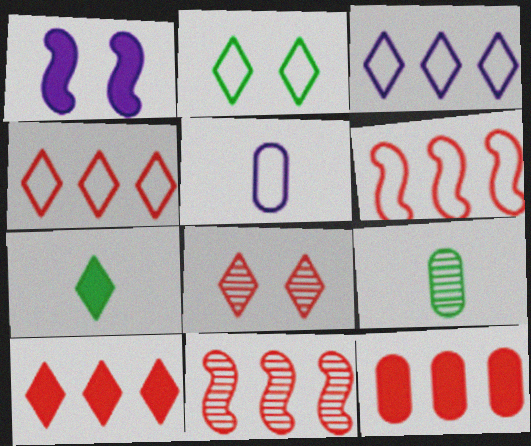[[1, 4, 9], 
[1, 7, 12], 
[2, 5, 6], 
[3, 7, 8], 
[4, 11, 12]]